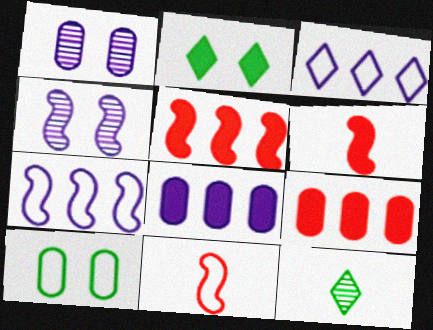[[2, 6, 8], 
[3, 10, 11]]